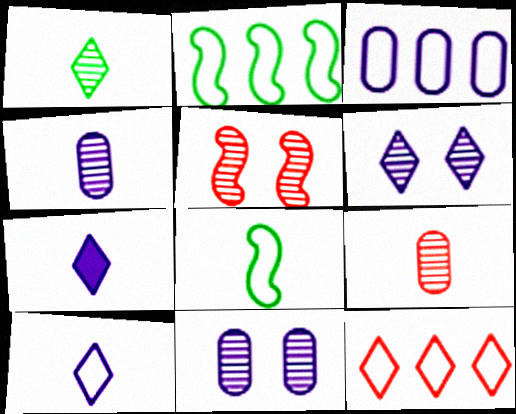[[2, 3, 12], 
[7, 8, 9]]